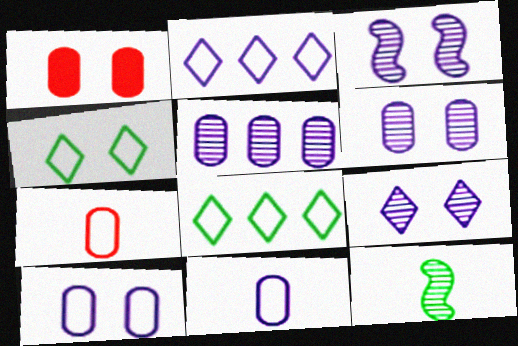[[1, 2, 12], 
[1, 3, 4], 
[3, 6, 9]]